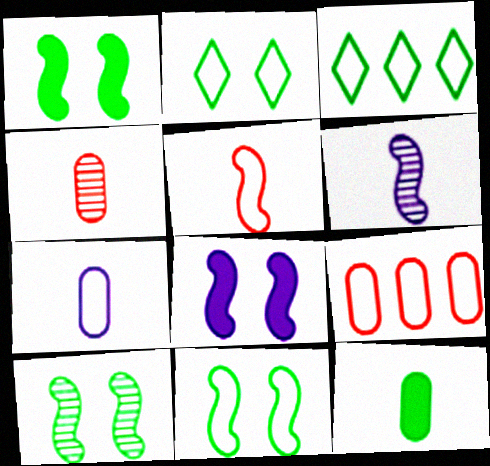[[1, 10, 11], 
[3, 4, 8], 
[3, 10, 12], 
[4, 7, 12]]